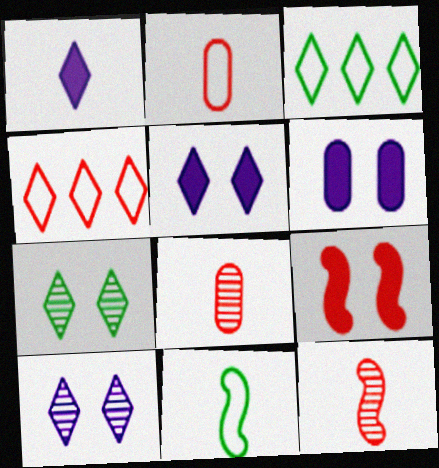[[1, 4, 7], 
[1, 8, 11], 
[3, 6, 12], 
[4, 8, 9]]